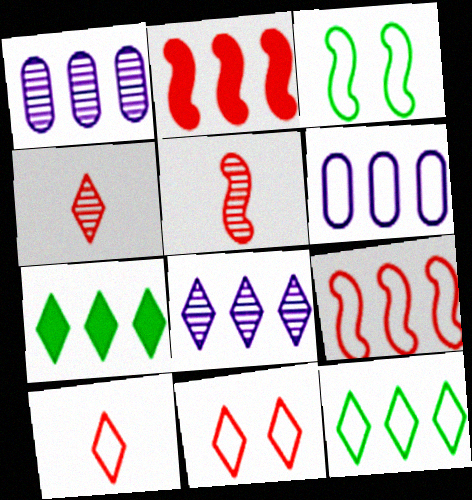[[1, 2, 12], 
[1, 7, 9], 
[3, 6, 10], 
[6, 9, 12]]